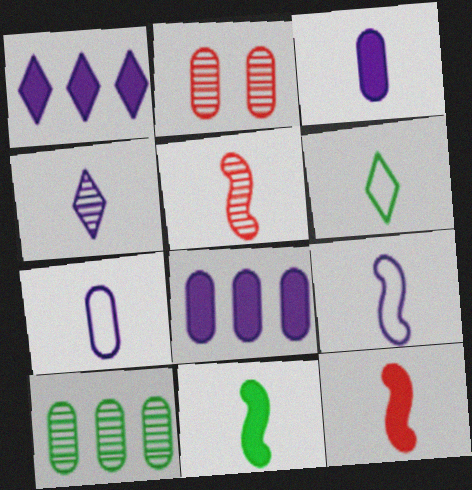[[3, 4, 9], 
[3, 5, 6], 
[5, 9, 11]]